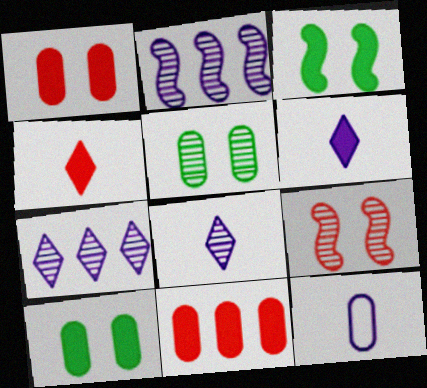[[3, 6, 11], 
[5, 11, 12]]